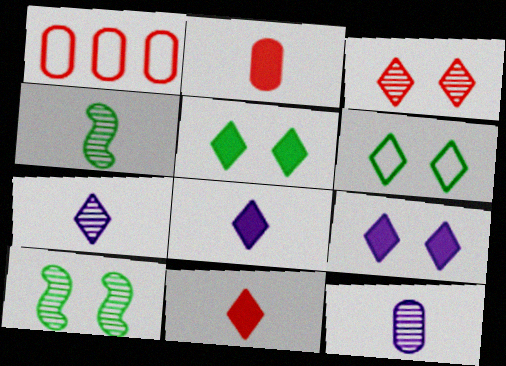[[1, 4, 9], 
[1, 8, 10], 
[3, 6, 9]]